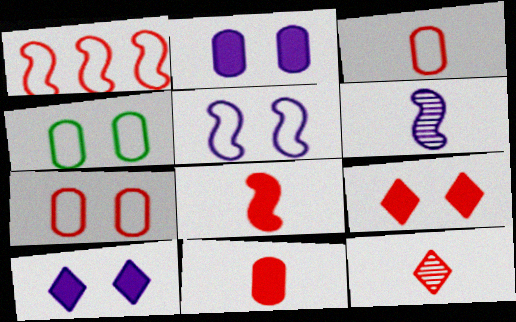[[3, 8, 12]]